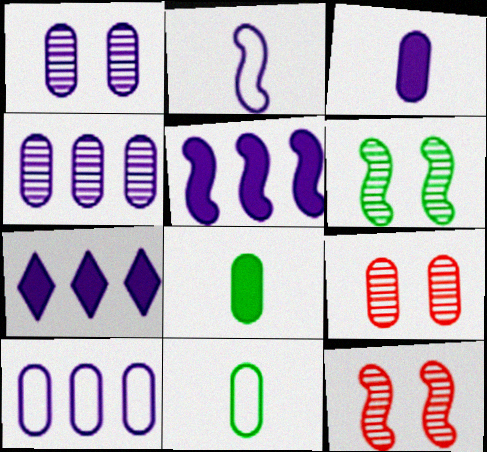[[1, 2, 7], 
[1, 3, 10], 
[7, 11, 12], 
[8, 9, 10]]